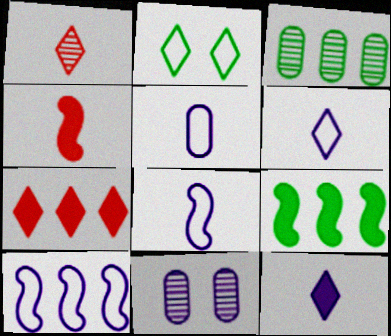[[3, 7, 10], 
[5, 6, 8], 
[10, 11, 12]]